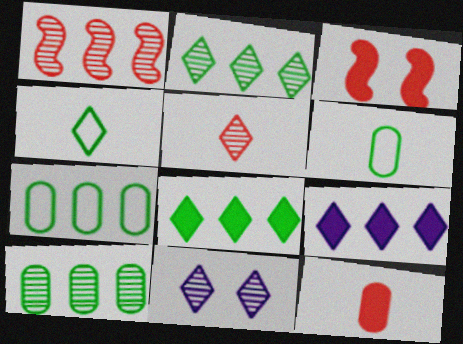[[1, 7, 9], 
[2, 5, 11]]